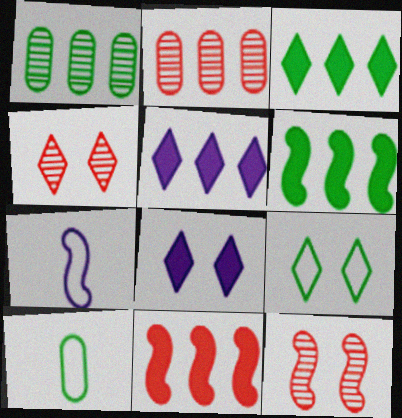[[4, 8, 9], 
[5, 10, 12], 
[6, 7, 12]]